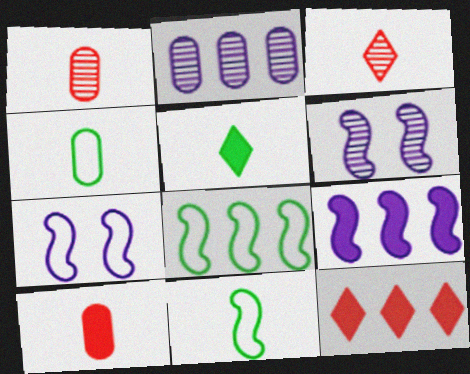[[2, 8, 12], 
[4, 6, 12]]